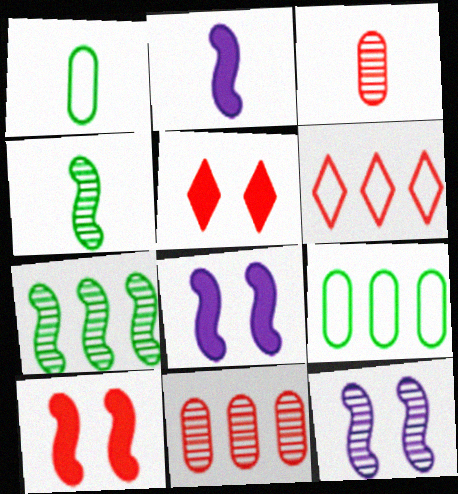[[3, 6, 10]]